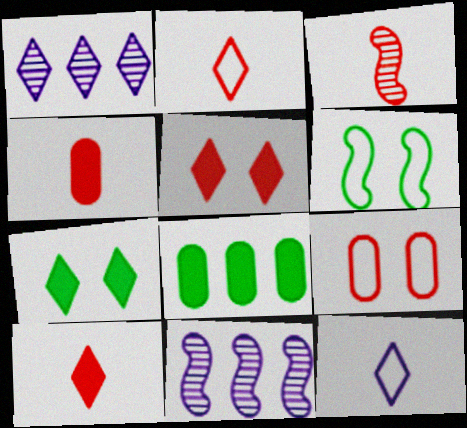[[1, 2, 7], 
[1, 4, 6], 
[2, 3, 4]]